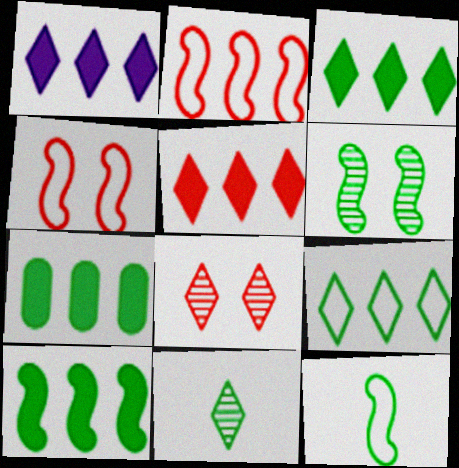[[1, 3, 5], 
[3, 7, 10], 
[6, 10, 12]]